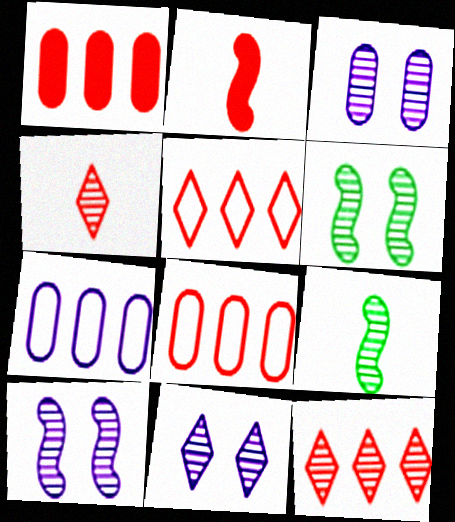[[3, 9, 12], 
[3, 10, 11]]